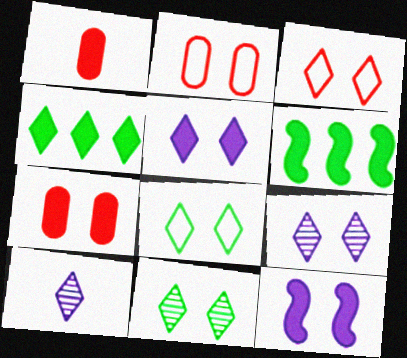[[1, 4, 12], 
[1, 5, 6], 
[2, 6, 10], 
[2, 11, 12], 
[3, 4, 10], 
[3, 5, 11]]